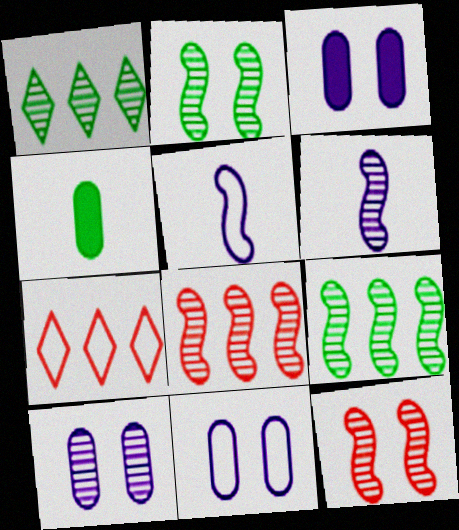[[2, 6, 8], 
[3, 10, 11], 
[6, 9, 12]]